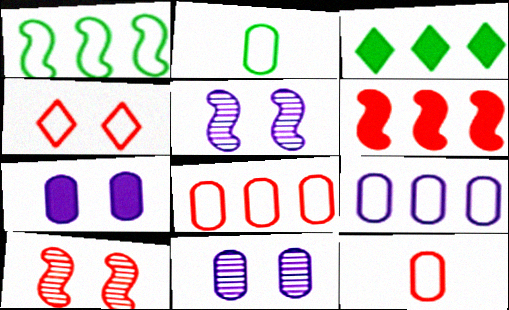[[3, 5, 12]]